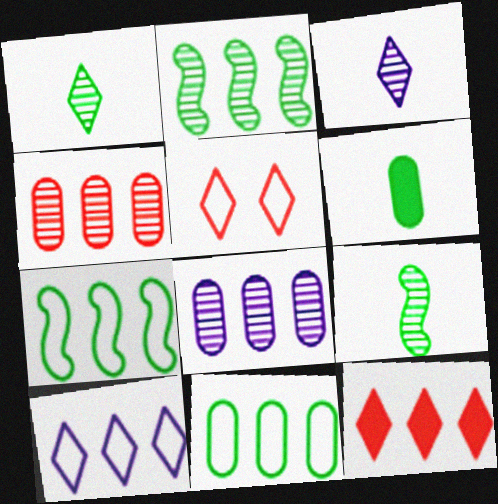[[7, 8, 12]]